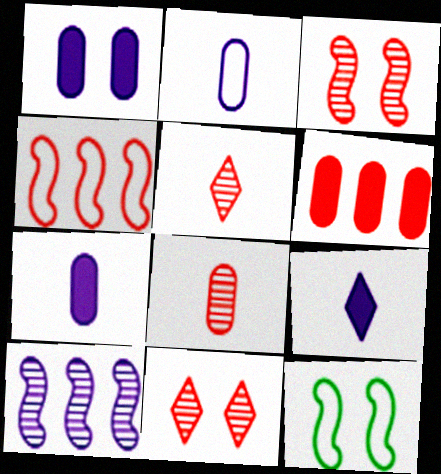[[1, 11, 12]]